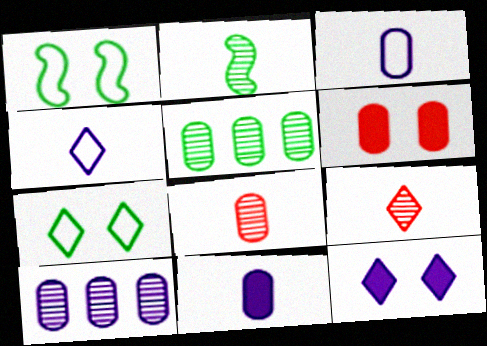[[3, 5, 6]]